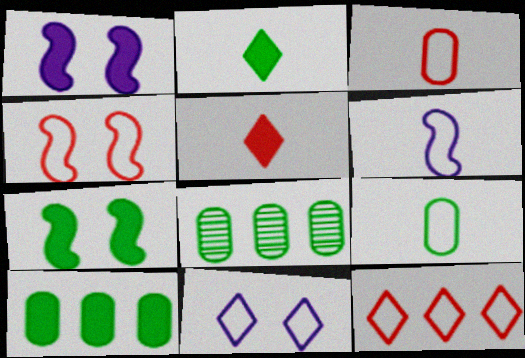[[1, 5, 10], 
[2, 7, 10], 
[3, 4, 12]]